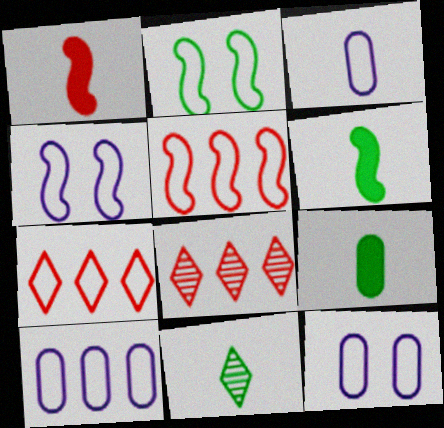[[1, 3, 11], 
[2, 3, 7], 
[3, 10, 12], 
[4, 8, 9], 
[6, 8, 12]]